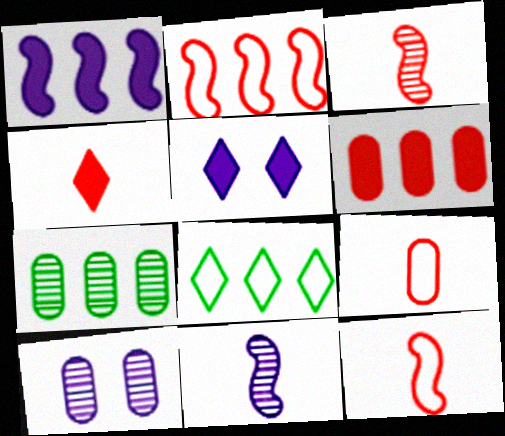[[3, 4, 9], 
[5, 7, 12]]